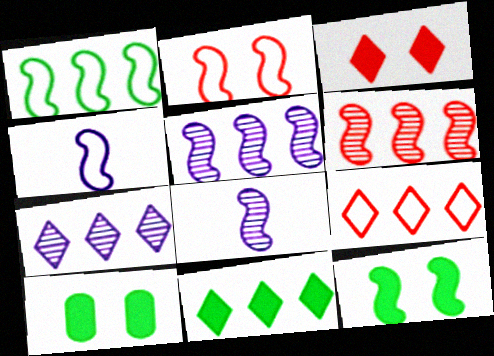[[1, 2, 4], 
[4, 6, 12], 
[7, 9, 11], 
[8, 9, 10]]